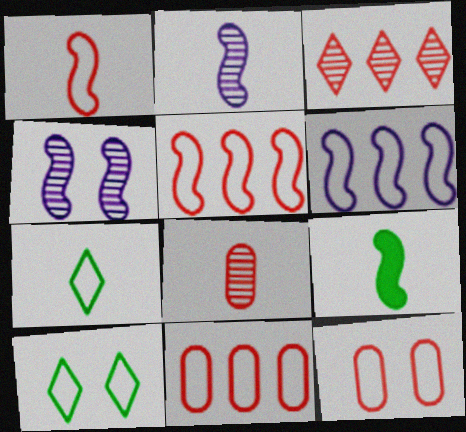[[1, 2, 9], 
[4, 5, 9], 
[6, 7, 12]]